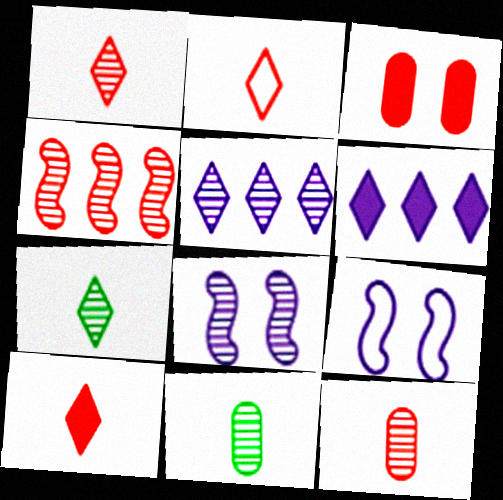[[1, 2, 10], 
[2, 3, 4]]